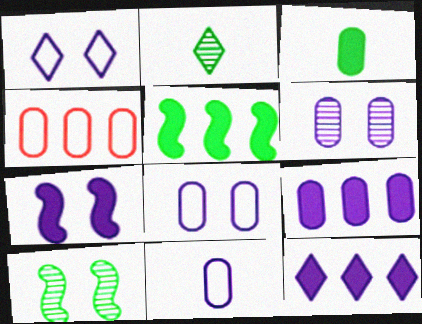[[1, 6, 7], 
[2, 4, 7], 
[3, 4, 6], 
[6, 9, 11]]